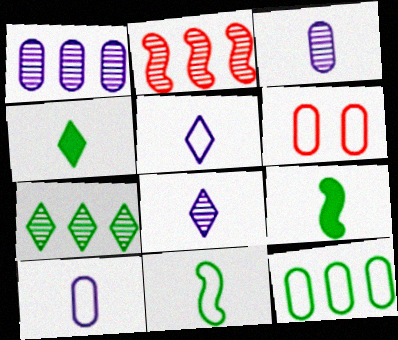[[1, 2, 7], 
[6, 10, 12]]